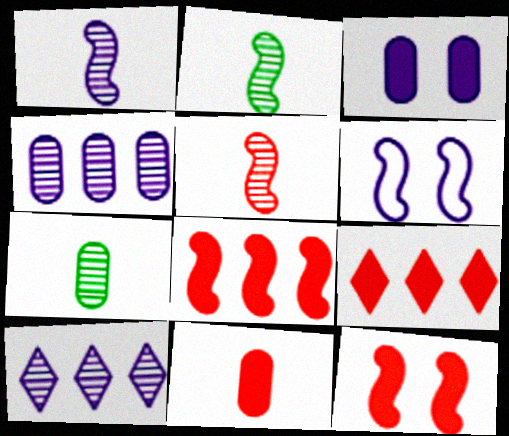[[1, 2, 5], 
[2, 6, 8], 
[6, 7, 9], 
[9, 11, 12]]